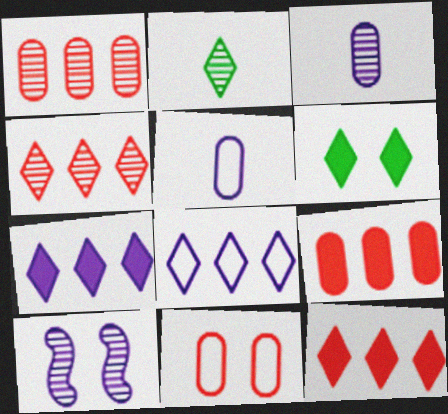[[1, 2, 10], 
[5, 7, 10], 
[6, 10, 11]]